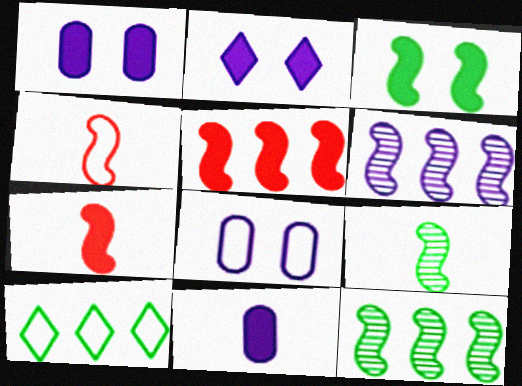[[3, 4, 6], 
[4, 8, 10]]